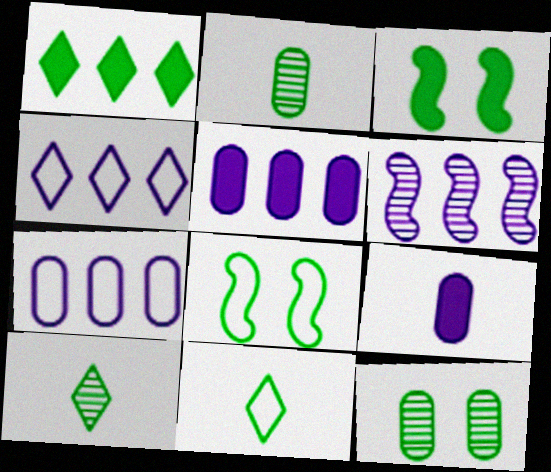[[1, 2, 8], 
[4, 5, 6]]